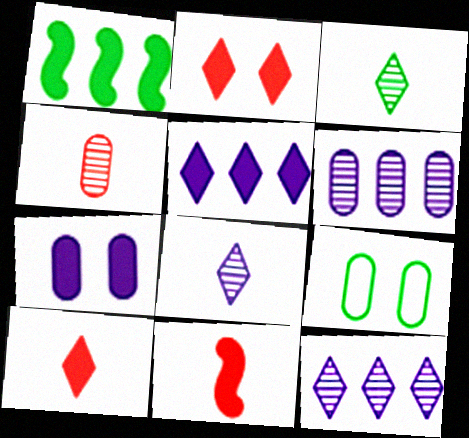[[1, 3, 9], 
[1, 7, 10], 
[9, 11, 12]]